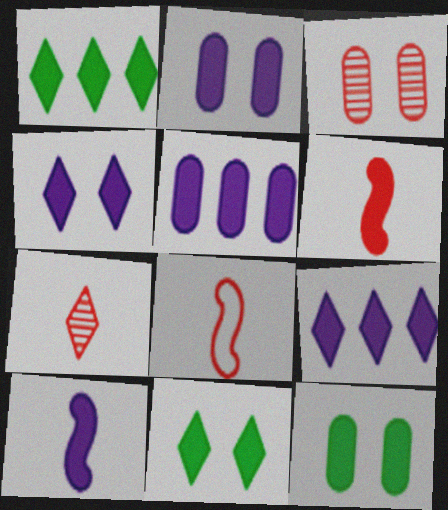[[1, 2, 6], 
[2, 9, 10], 
[4, 5, 10], 
[5, 6, 11], 
[6, 9, 12]]